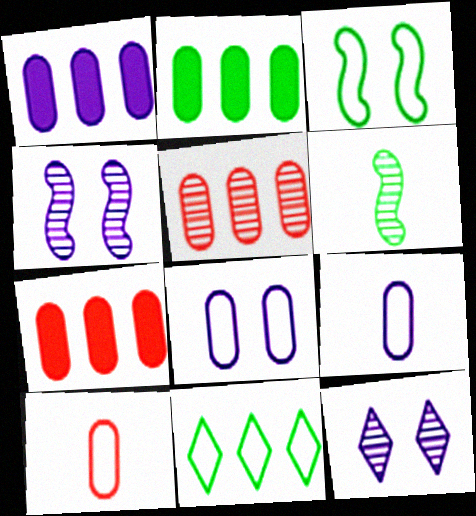[[1, 2, 7], 
[5, 6, 12]]